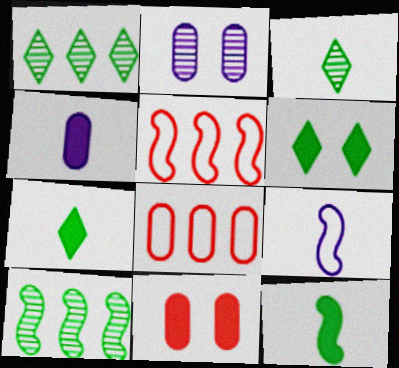[[1, 9, 11], 
[2, 5, 7]]